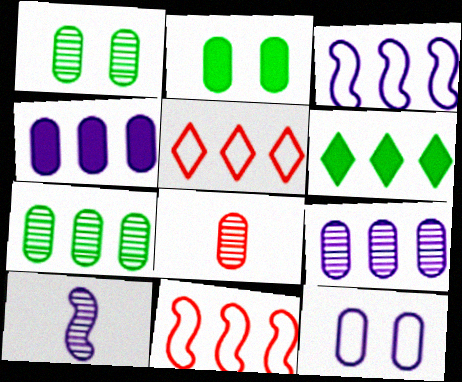[[1, 8, 9], 
[2, 5, 10], 
[6, 9, 11]]